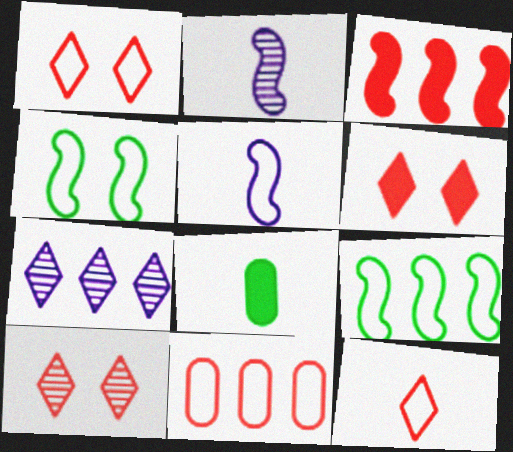[[1, 6, 10], 
[2, 3, 4], 
[2, 8, 12]]